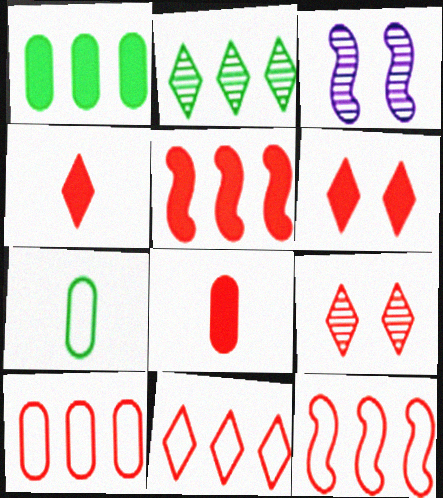[[4, 9, 11], 
[5, 6, 8], 
[8, 9, 12], 
[10, 11, 12]]